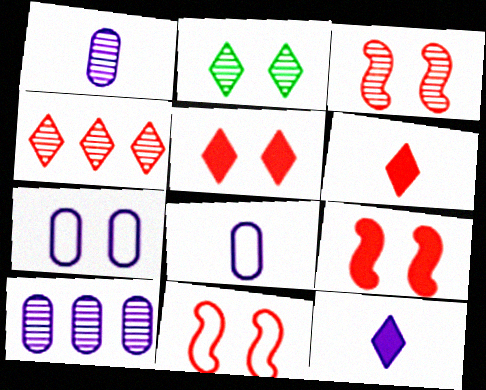[[2, 7, 9], 
[3, 9, 11]]